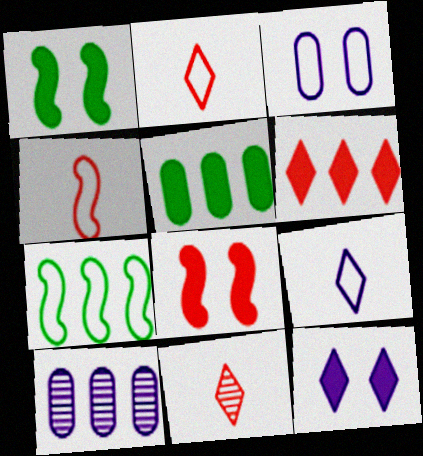[[1, 2, 10], 
[2, 3, 7], 
[6, 7, 10]]